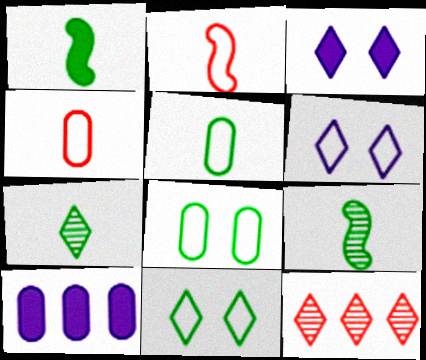[[1, 5, 7]]